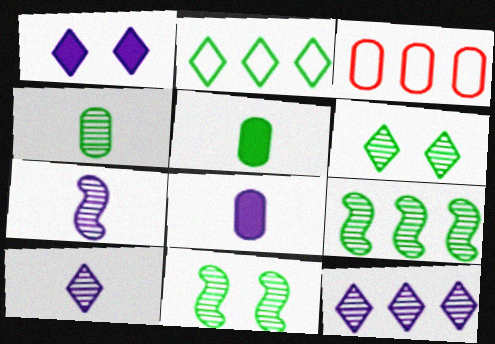[[2, 5, 11], 
[4, 6, 9]]